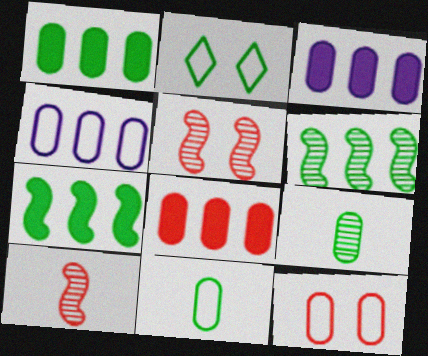[[1, 3, 8], 
[2, 3, 10], 
[2, 7, 9], 
[3, 9, 12], 
[4, 11, 12]]